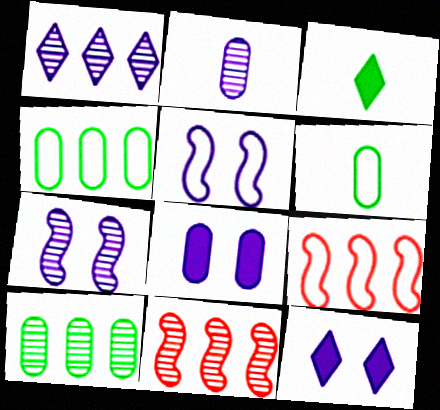[[1, 2, 7], 
[1, 10, 11], 
[6, 11, 12]]